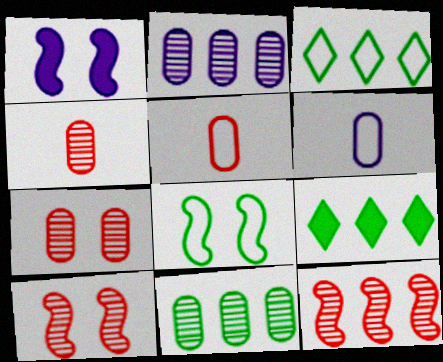[[1, 3, 4], 
[1, 8, 10], 
[6, 9, 10]]